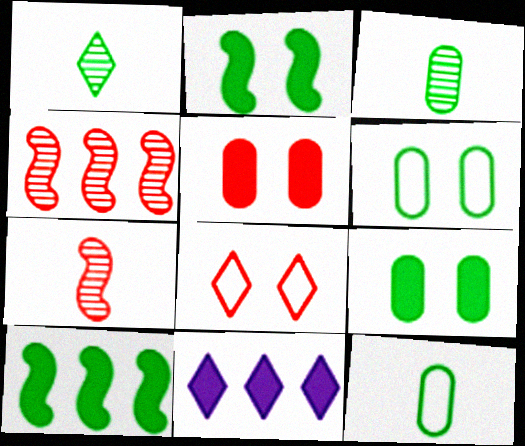[[1, 6, 10], 
[1, 8, 11], 
[6, 7, 11]]